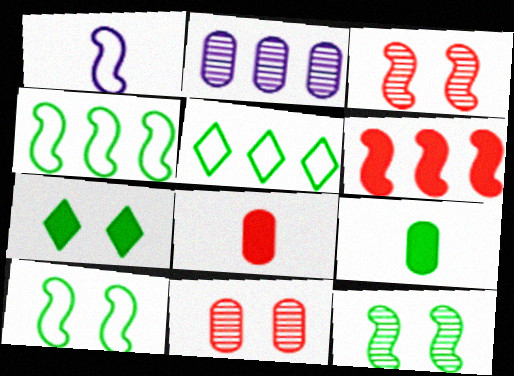[[1, 6, 12], 
[2, 5, 6], 
[5, 9, 12]]